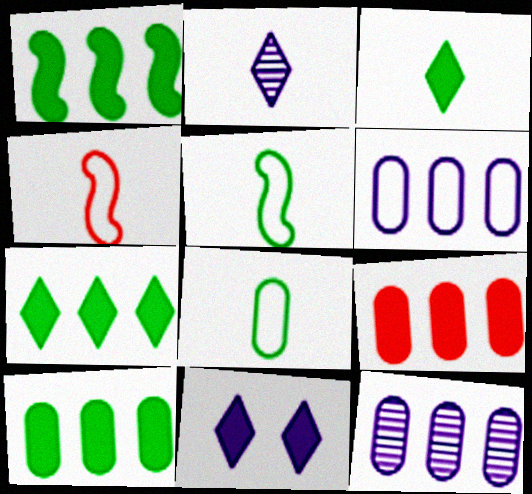[[1, 7, 10]]